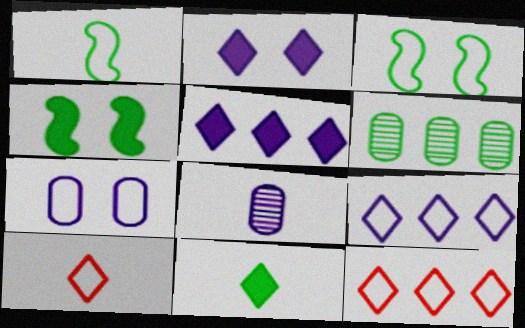[[1, 7, 12], 
[3, 6, 11], 
[4, 8, 12]]